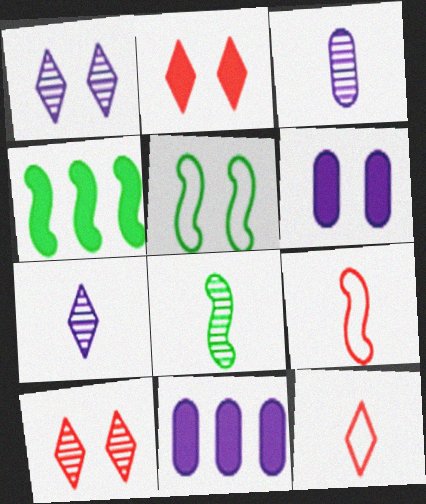[[4, 5, 8], 
[5, 6, 10]]